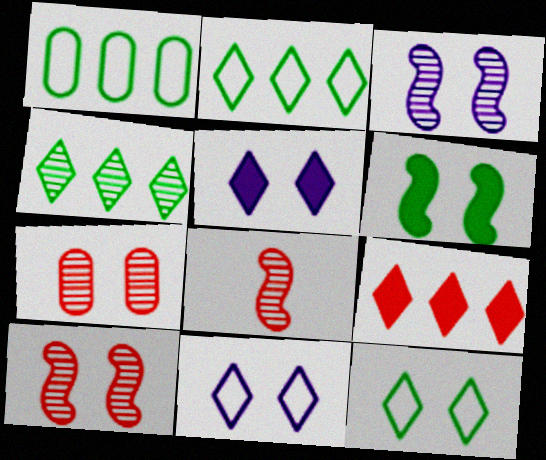[[1, 5, 8], 
[6, 7, 11]]